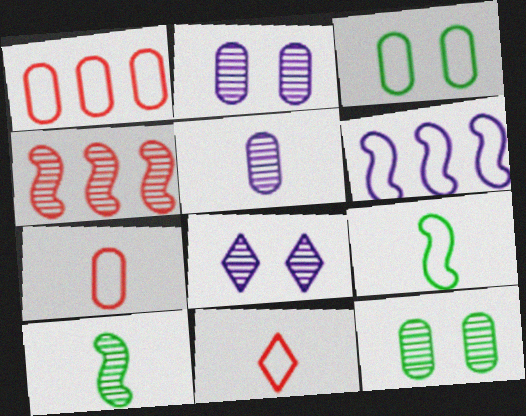[[3, 6, 11]]